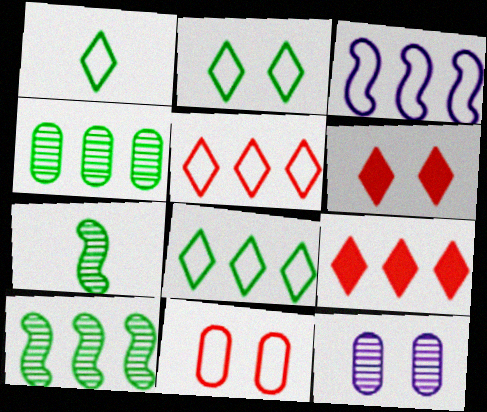[[1, 2, 8], 
[1, 3, 11], 
[3, 4, 9]]